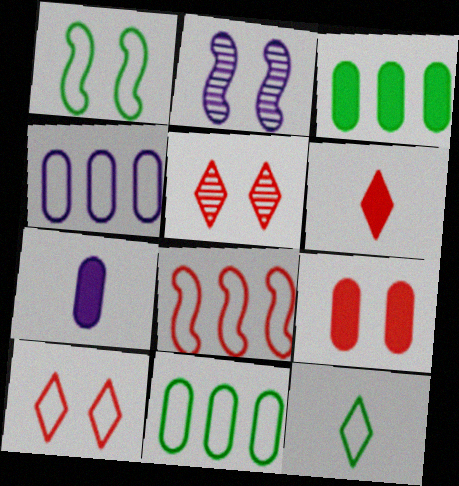[[1, 11, 12], 
[2, 6, 11], 
[3, 7, 9]]